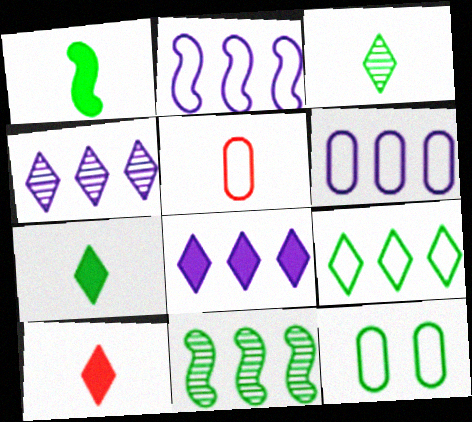[[5, 6, 12], 
[7, 11, 12]]